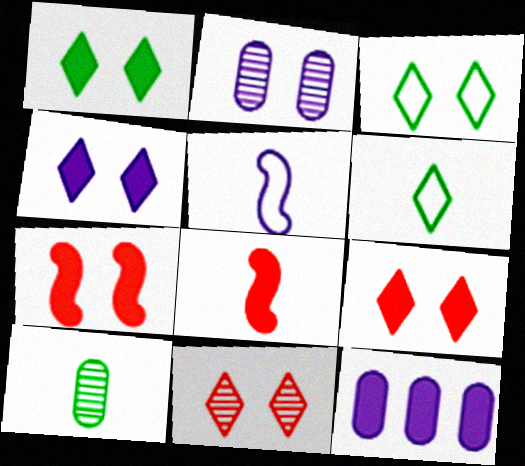[[1, 4, 9], 
[1, 8, 12], 
[2, 3, 7], 
[3, 4, 11]]